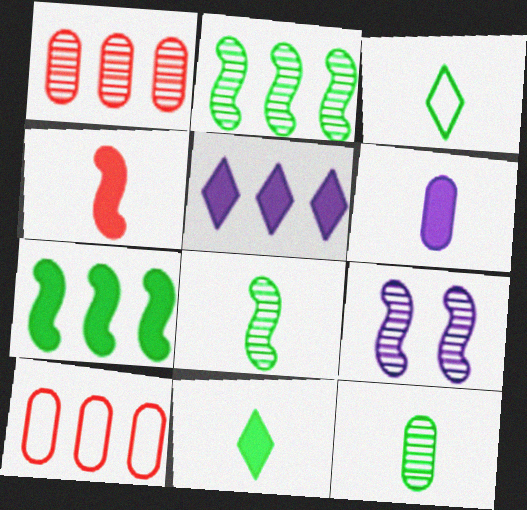[[2, 5, 10], 
[4, 6, 11], 
[9, 10, 11]]